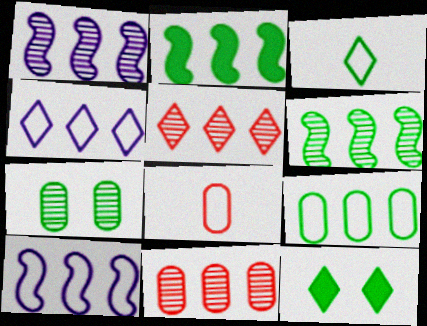[[1, 8, 12], 
[2, 3, 7], 
[2, 4, 11]]